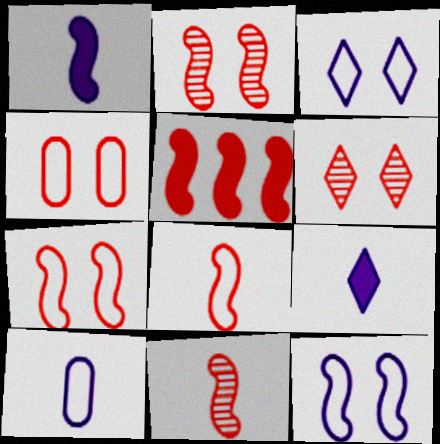[[2, 5, 8], 
[5, 7, 11]]